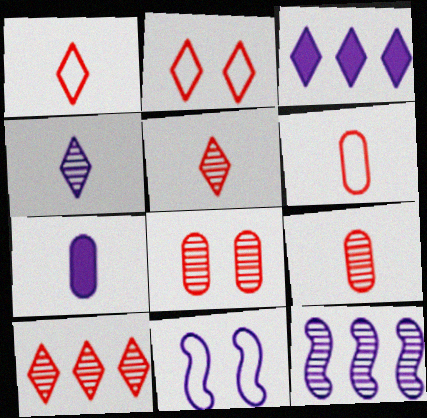[]